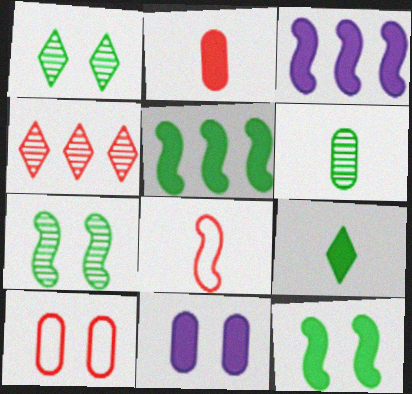[[3, 7, 8]]